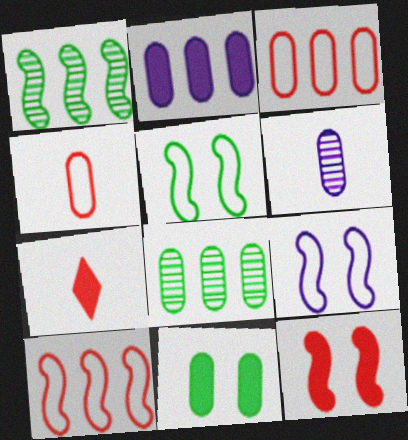[[2, 3, 8], 
[3, 6, 11], 
[7, 8, 9]]